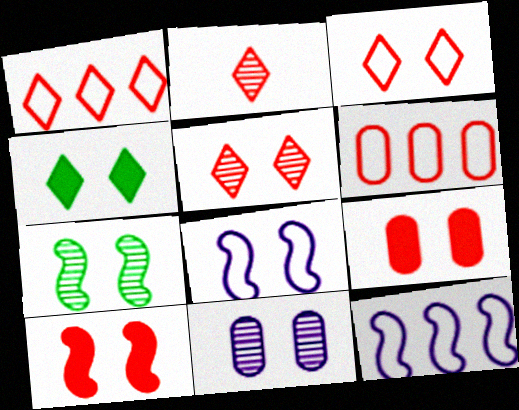[[2, 6, 10], 
[5, 7, 11], 
[7, 8, 10]]